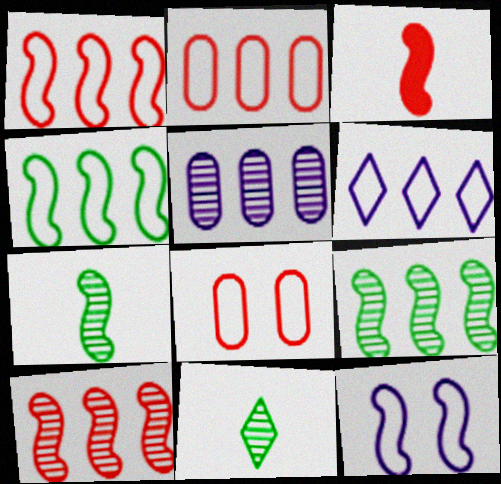[[2, 4, 6], 
[3, 9, 12]]